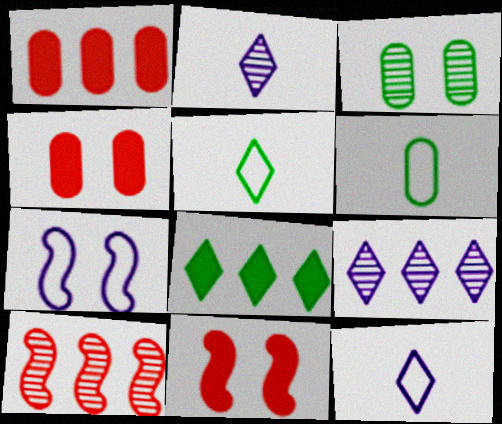[[2, 3, 10], 
[6, 9, 11]]